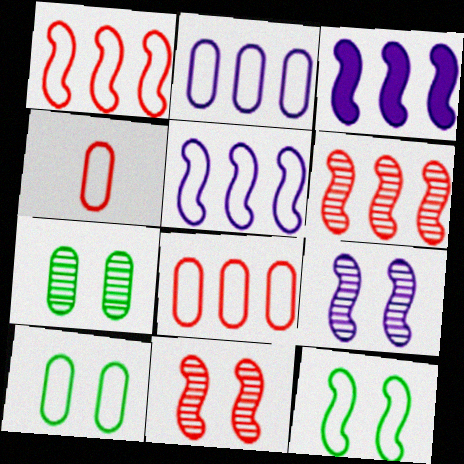[[2, 4, 10]]